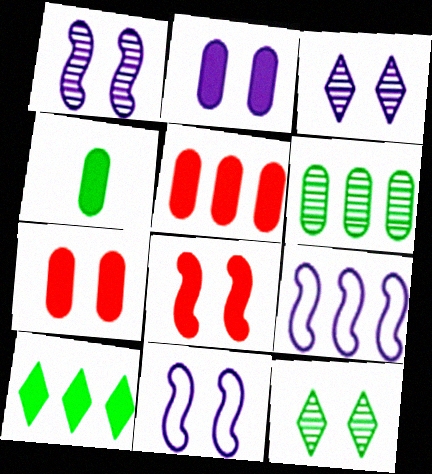[[2, 3, 11], 
[2, 4, 5], 
[7, 11, 12]]